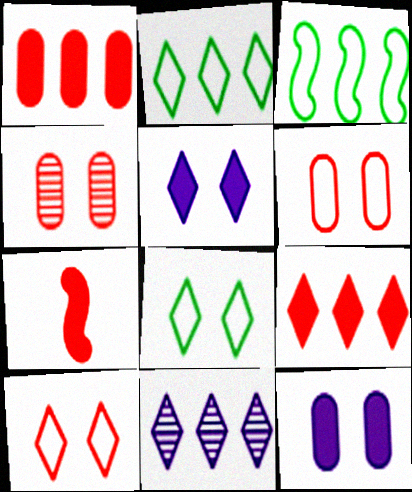[[1, 3, 11], 
[2, 9, 11]]